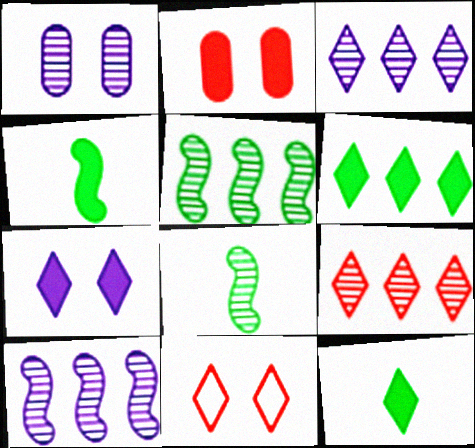[[1, 8, 9], 
[3, 11, 12]]